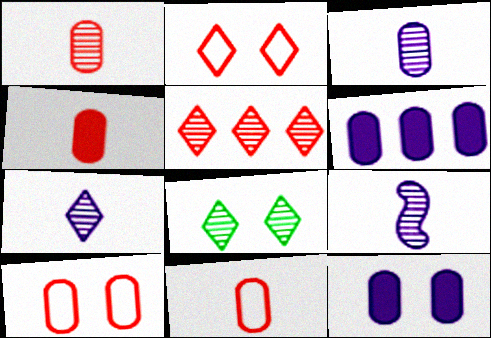[[1, 4, 11], 
[3, 7, 9], 
[5, 7, 8]]